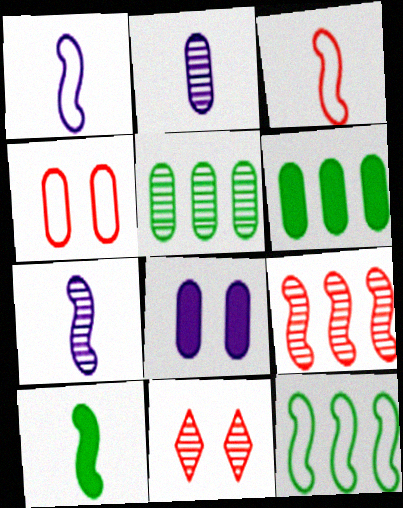[[1, 6, 11], 
[2, 4, 6], 
[3, 7, 10], 
[5, 7, 11]]